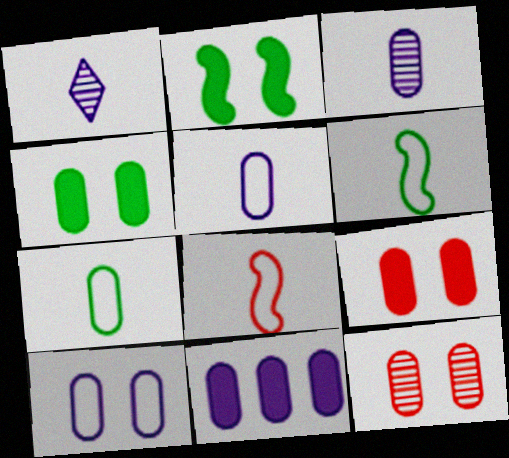[[3, 10, 11], 
[4, 10, 12], 
[7, 11, 12]]